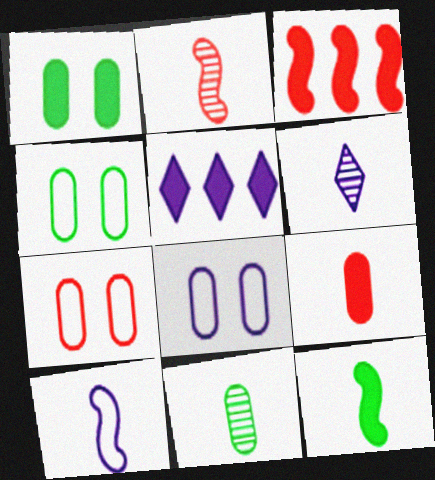[[2, 4, 5], 
[2, 6, 11], 
[2, 10, 12], 
[3, 4, 6], 
[4, 7, 8]]